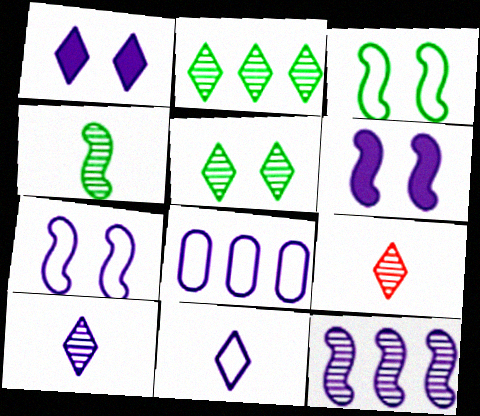[[6, 8, 10], 
[7, 8, 11]]